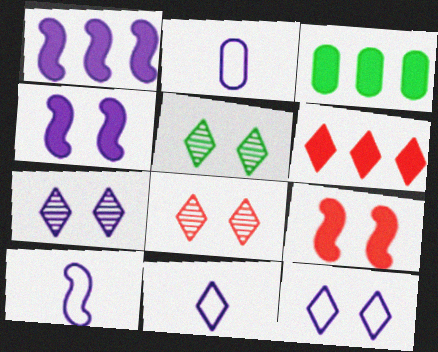[[1, 2, 7], 
[1, 3, 6], 
[2, 10, 11], 
[3, 8, 10], 
[5, 6, 11], 
[5, 7, 8]]